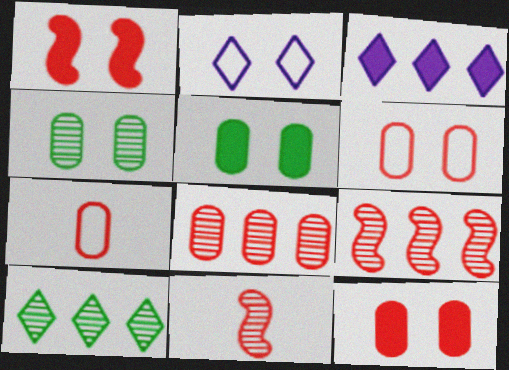[[1, 2, 4], 
[7, 8, 12]]